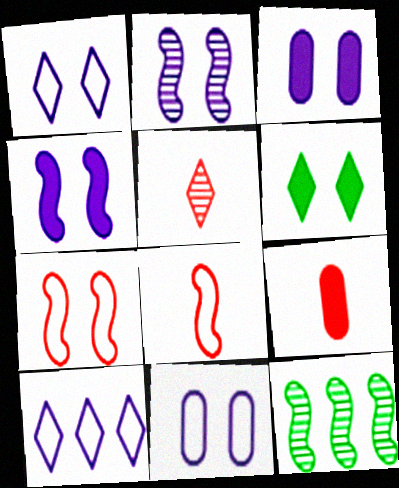[[1, 2, 3], 
[1, 9, 12], 
[4, 8, 12], 
[5, 6, 10], 
[5, 8, 9]]